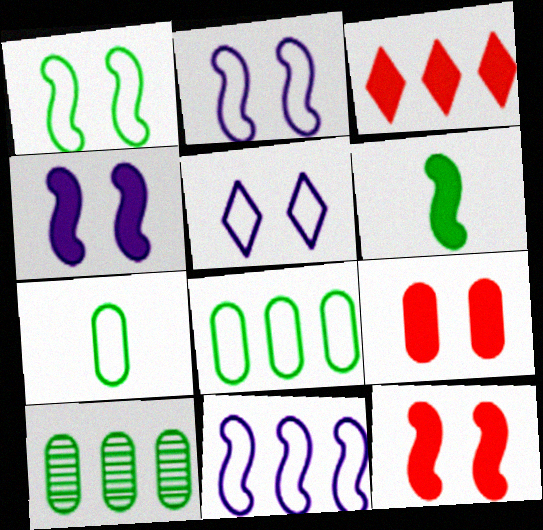[[3, 10, 11]]